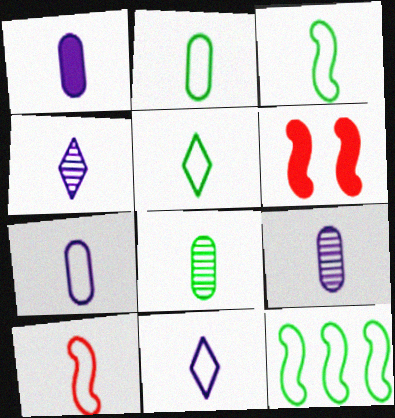[[1, 7, 9], 
[2, 3, 5], 
[2, 10, 11], 
[5, 7, 10]]